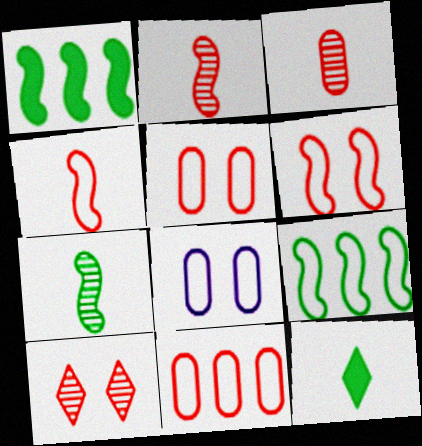[]